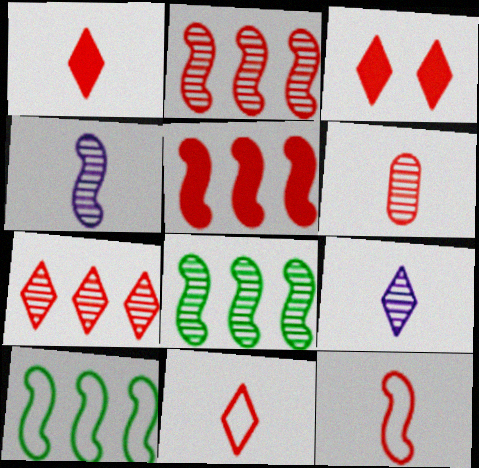[[1, 6, 12], 
[3, 7, 11]]